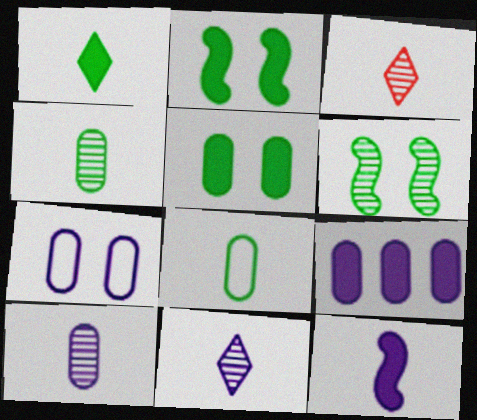[[3, 8, 12], 
[7, 9, 10]]